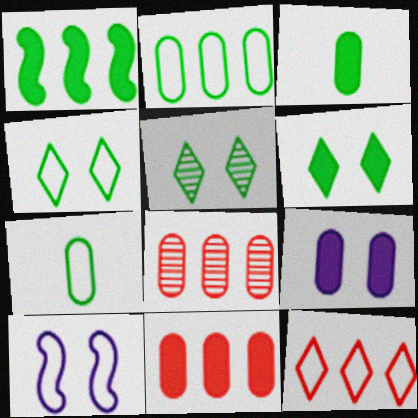[[1, 3, 6], 
[1, 5, 7], 
[3, 9, 11], 
[4, 5, 6], 
[7, 8, 9], 
[7, 10, 12]]